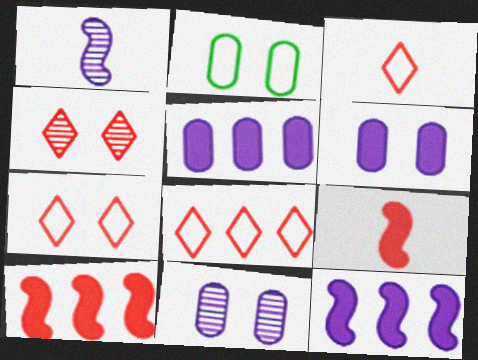[[3, 7, 8]]